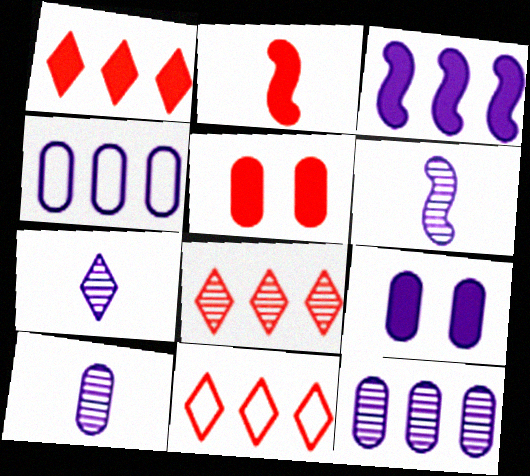[[1, 2, 5], 
[1, 8, 11], 
[4, 9, 10], 
[6, 7, 10]]